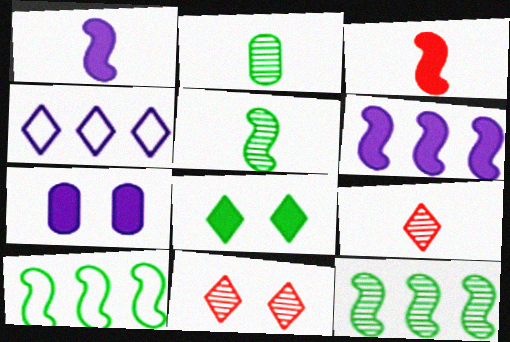[[2, 8, 10], 
[4, 8, 9], 
[7, 9, 10]]